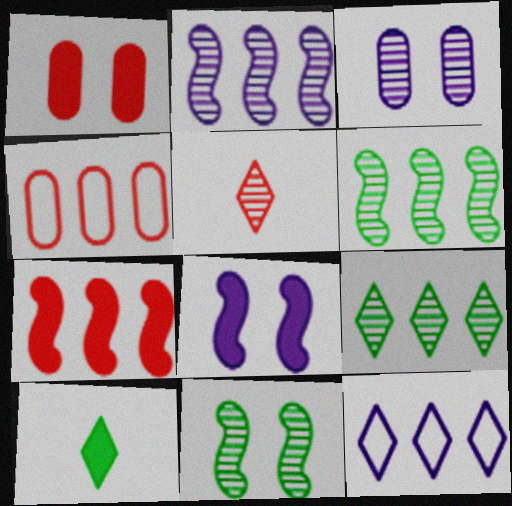[[3, 5, 6]]